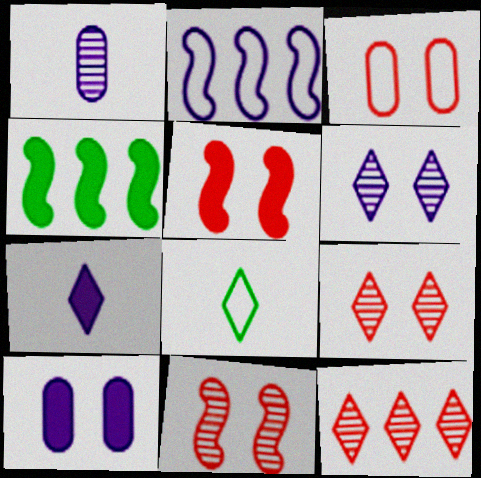[[2, 3, 8], 
[3, 5, 9]]